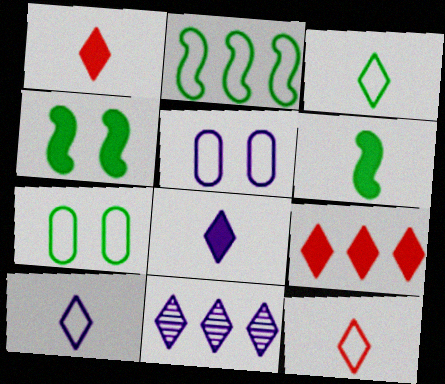[[2, 3, 7], 
[2, 5, 12], 
[3, 10, 12]]